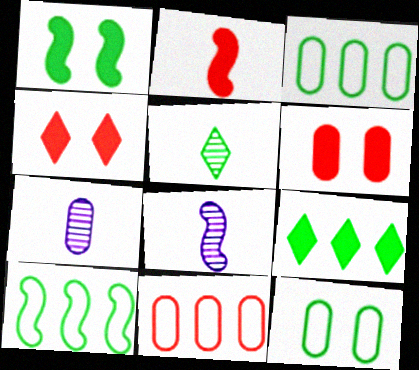[[1, 3, 5], 
[3, 4, 8], 
[3, 6, 7], 
[4, 7, 10]]